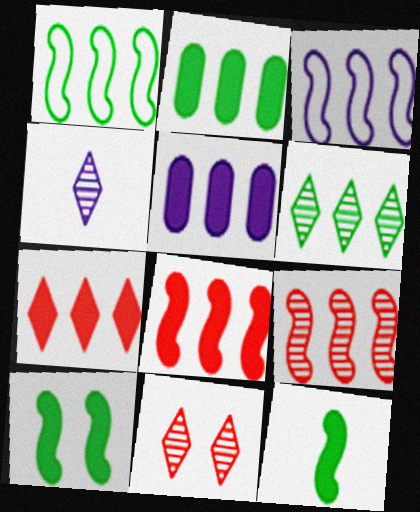[[1, 2, 6], 
[4, 6, 11]]